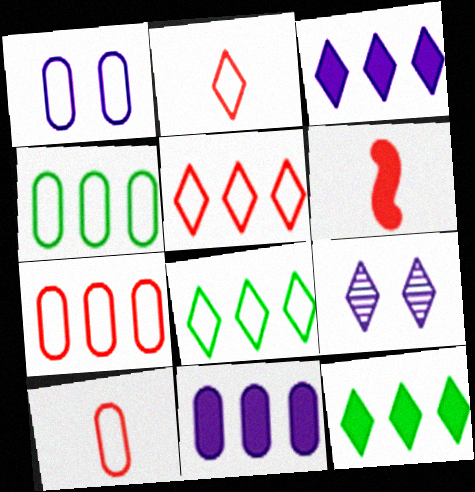[[1, 4, 10], 
[2, 9, 12], 
[4, 6, 9]]